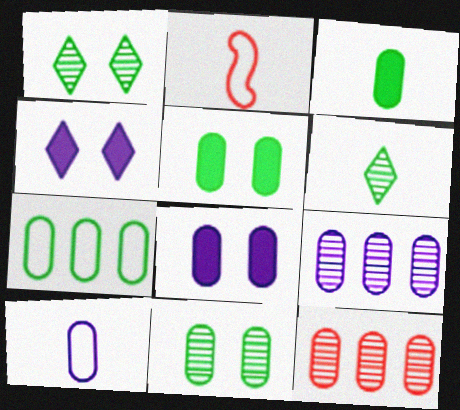[[3, 7, 11], 
[5, 10, 12], 
[8, 9, 10]]